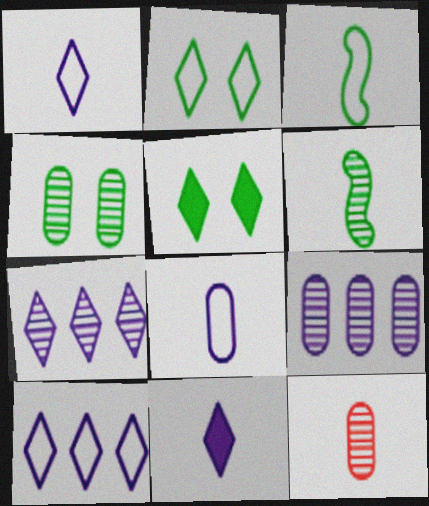[[3, 11, 12], 
[4, 9, 12]]